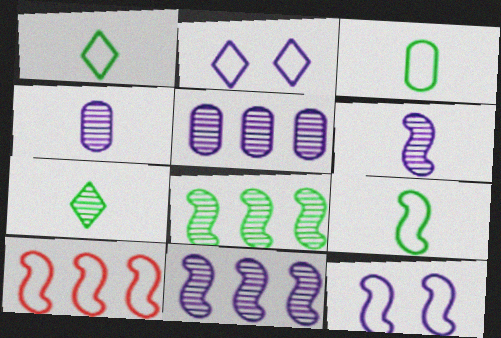[[1, 3, 9], 
[2, 3, 10], 
[9, 10, 12]]